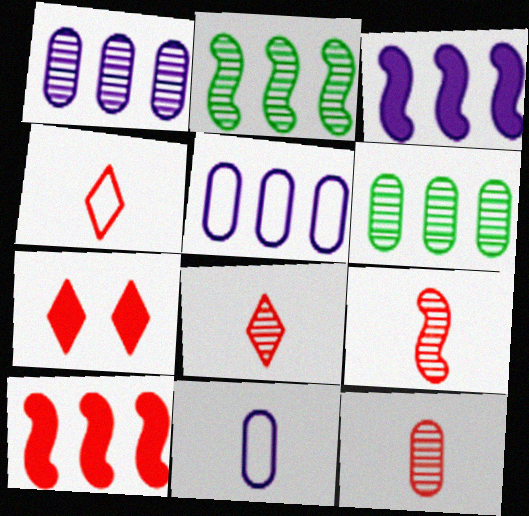[[2, 7, 11], 
[8, 9, 12]]